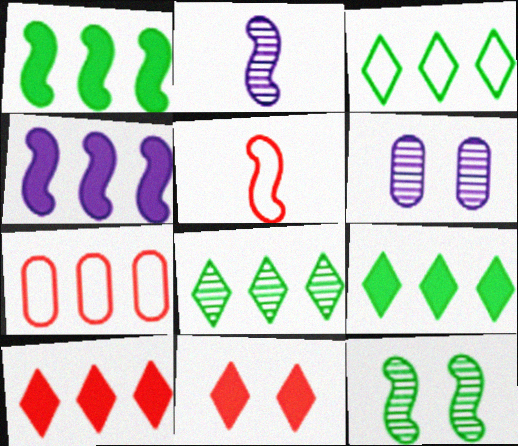[[3, 8, 9], 
[4, 5, 12], 
[4, 7, 8], 
[5, 6, 9]]